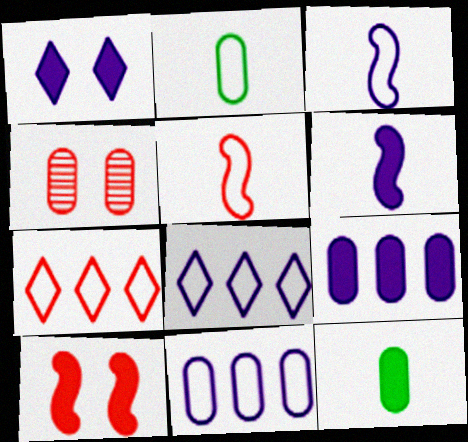[[1, 6, 9], 
[2, 4, 9], 
[4, 11, 12]]